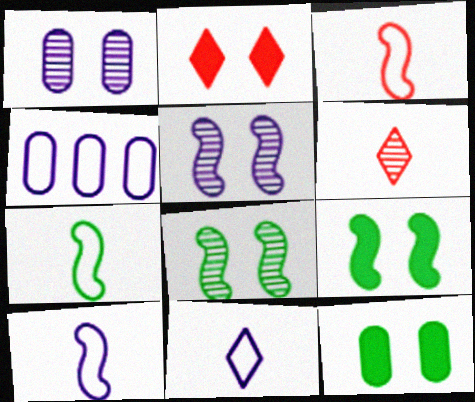[[3, 7, 10], 
[4, 6, 9]]